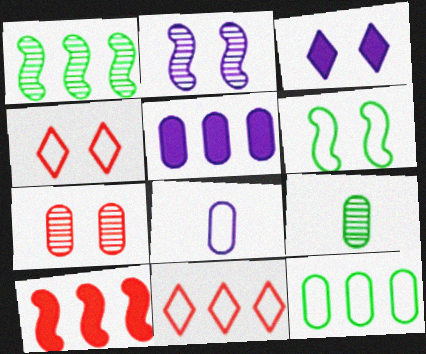[[1, 5, 11], 
[3, 6, 7], 
[6, 8, 11]]